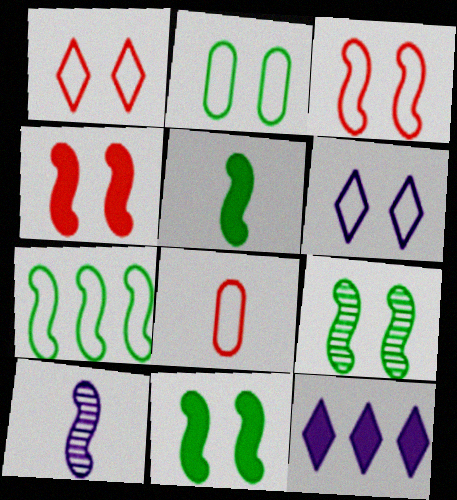[[2, 3, 6], 
[4, 7, 10], 
[5, 7, 9], 
[6, 7, 8], 
[8, 9, 12]]